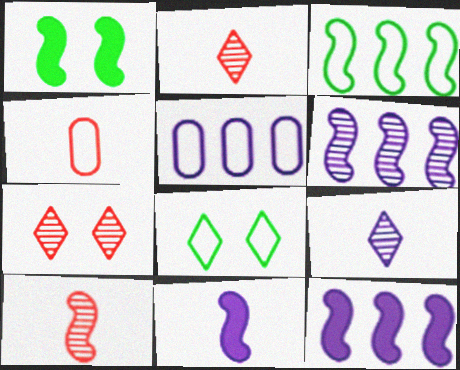[[1, 2, 5]]